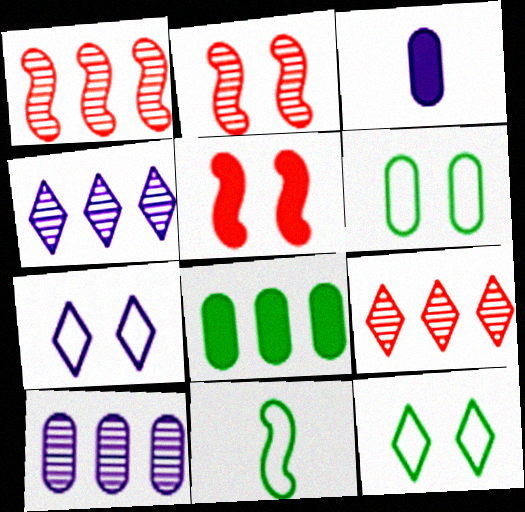[[1, 3, 12]]